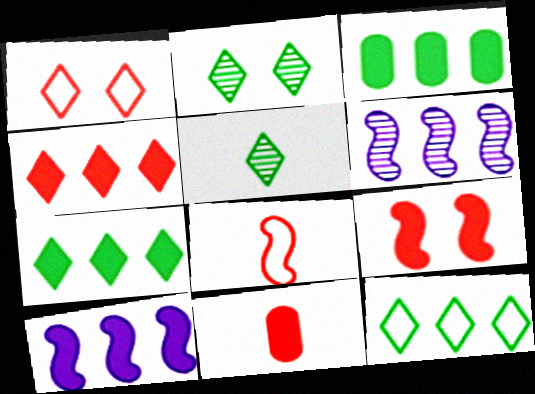[[3, 4, 10], 
[4, 9, 11]]